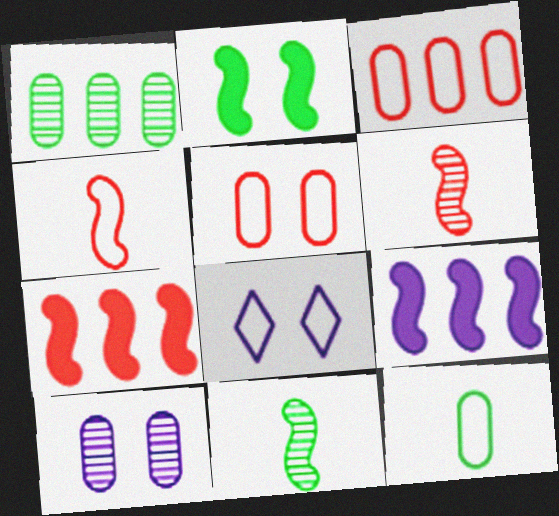[]